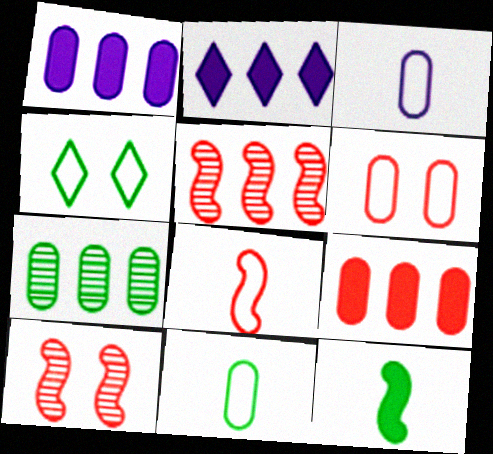[[2, 10, 11], 
[4, 7, 12]]